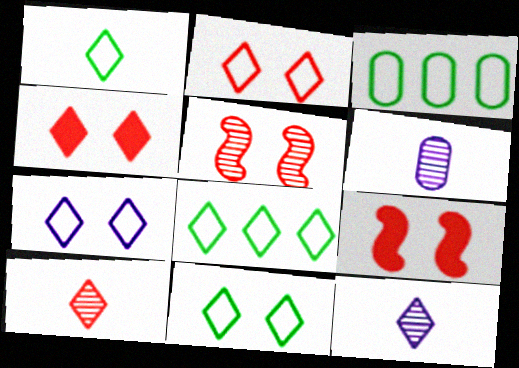[[1, 8, 11], 
[2, 7, 11], 
[3, 9, 12], 
[4, 8, 12], 
[6, 8, 9]]